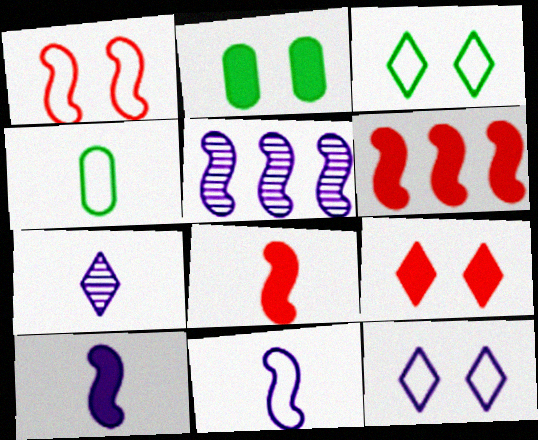[[4, 5, 9], 
[4, 7, 8]]